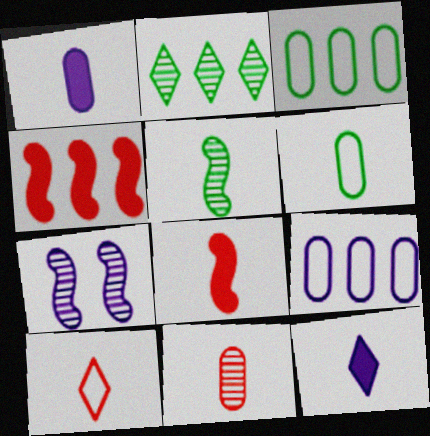[[1, 5, 10], 
[1, 6, 11], 
[2, 4, 9], 
[2, 7, 11], 
[7, 9, 12], 
[8, 10, 11]]